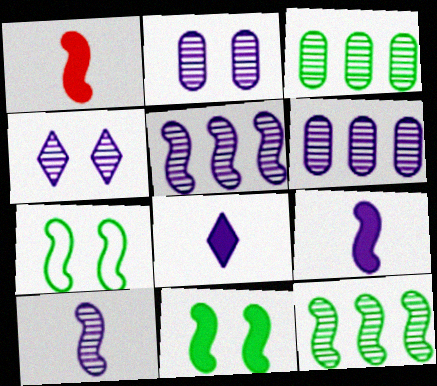[[1, 5, 7], 
[4, 6, 10]]